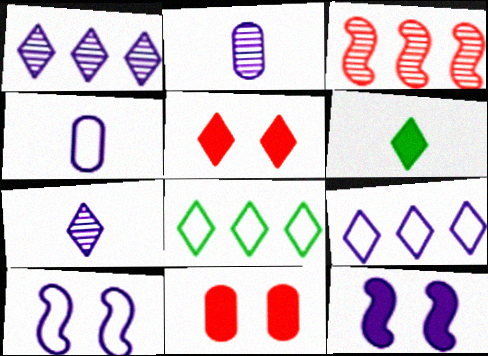[[1, 4, 12], 
[2, 9, 12], 
[4, 9, 10], 
[5, 7, 8]]